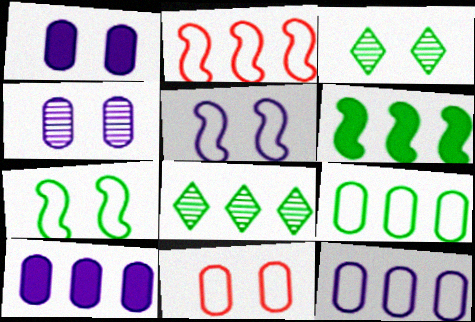[[2, 8, 10], 
[6, 8, 9]]